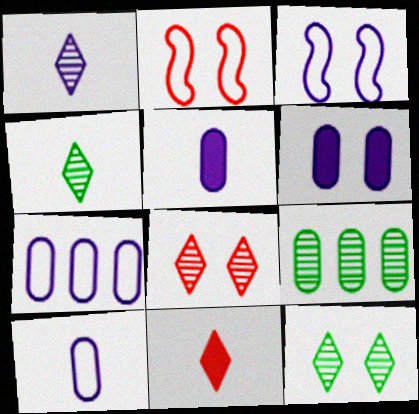[[2, 6, 12], 
[3, 9, 11]]